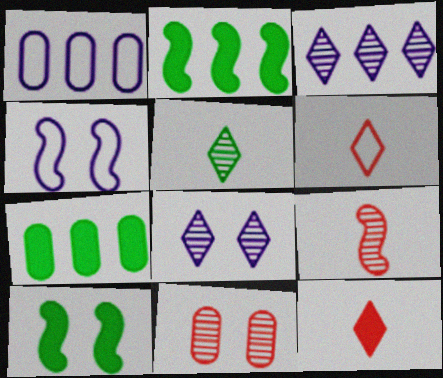[[2, 4, 9]]